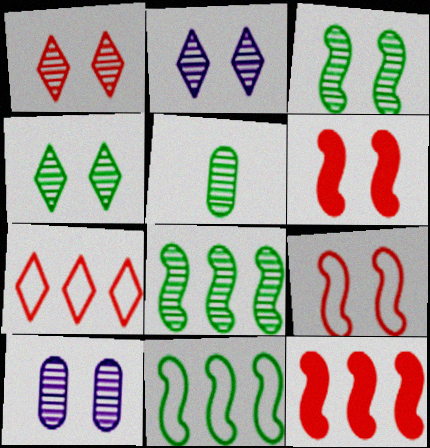[[1, 2, 4], 
[1, 3, 10], 
[4, 5, 8]]